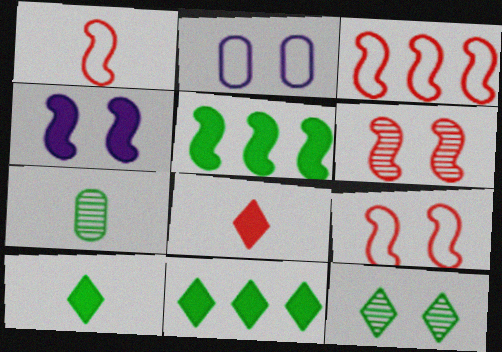[[1, 3, 9]]